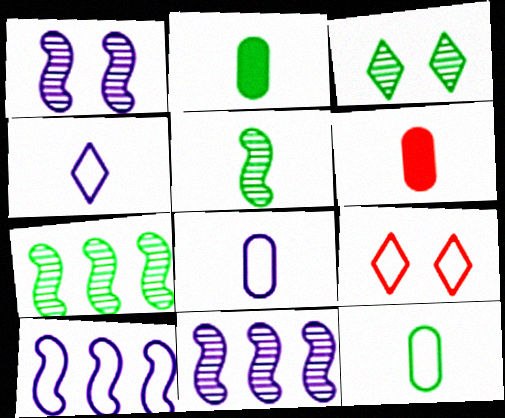[[2, 9, 11], 
[3, 6, 10], 
[4, 5, 6], 
[9, 10, 12]]